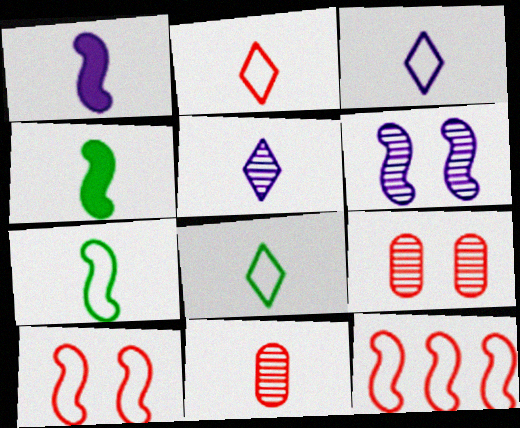[[1, 8, 11], 
[2, 3, 8], 
[3, 4, 11], 
[4, 6, 12]]